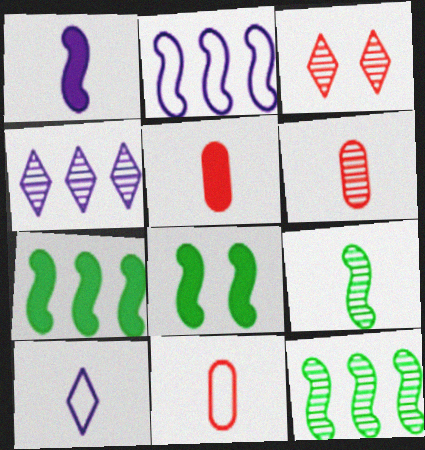[[4, 8, 11], 
[5, 6, 11], 
[5, 9, 10]]